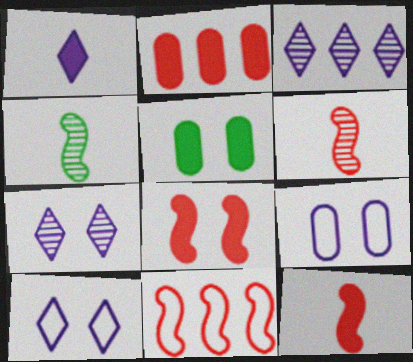[[1, 3, 10], 
[2, 4, 10], 
[6, 8, 11]]